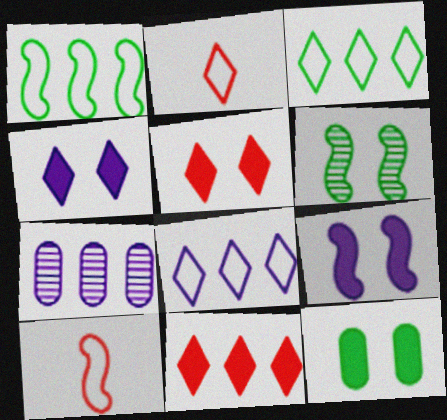[[1, 7, 11], 
[5, 9, 12]]